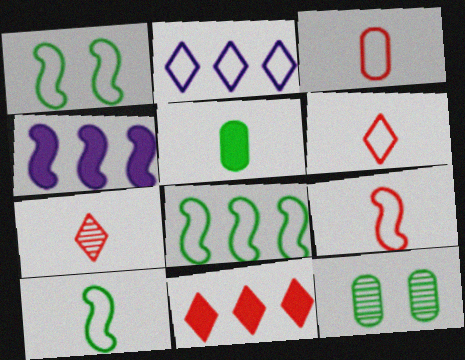[[1, 2, 3], 
[1, 8, 10], 
[3, 6, 9], 
[4, 6, 12]]